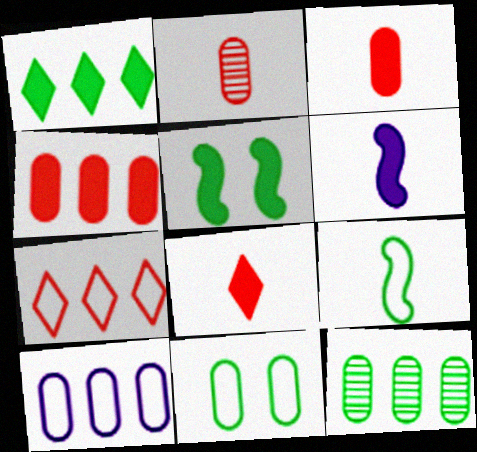[[4, 10, 12]]